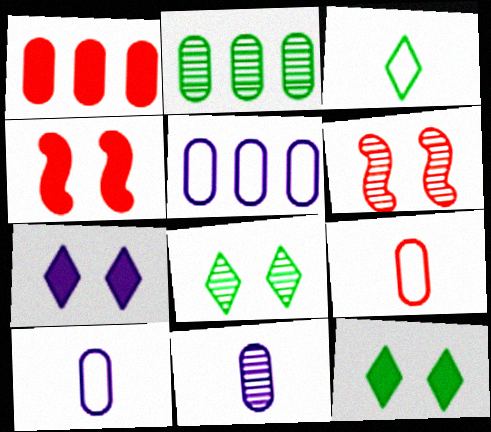[[1, 2, 5]]